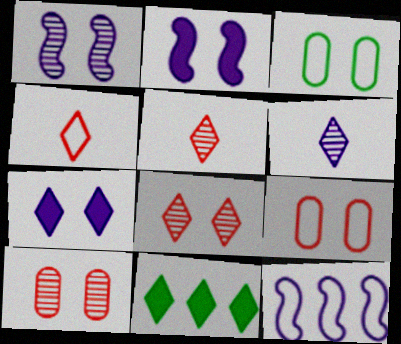[[2, 3, 8], 
[3, 4, 12]]